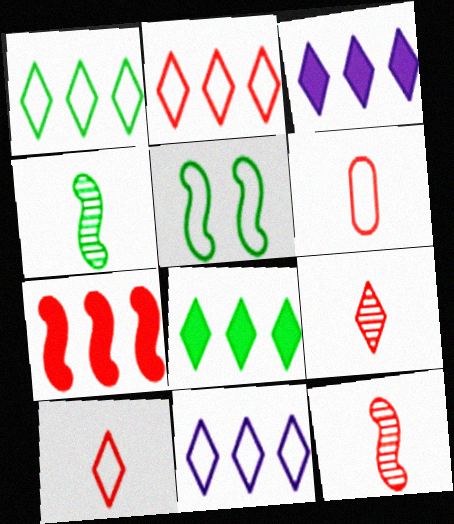[[1, 2, 11], 
[5, 6, 11]]